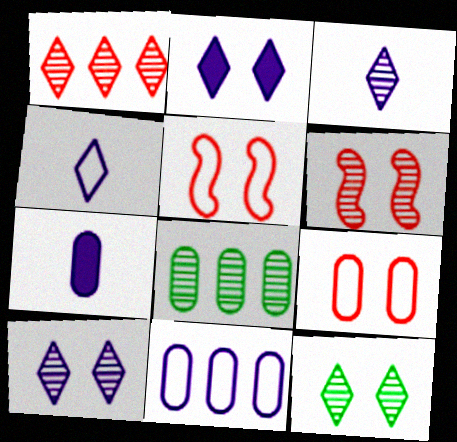[[1, 3, 12], 
[3, 6, 8], 
[7, 8, 9]]